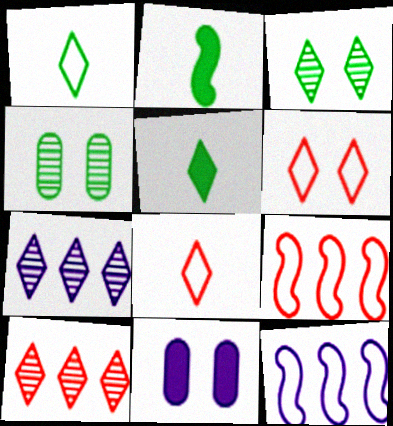[[5, 6, 7]]